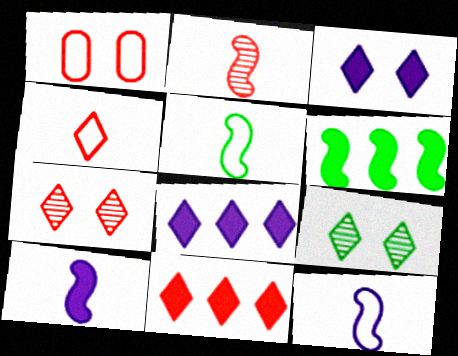[[1, 2, 11], 
[2, 5, 10], 
[4, 7, 11], 
[4, 8, 9]]